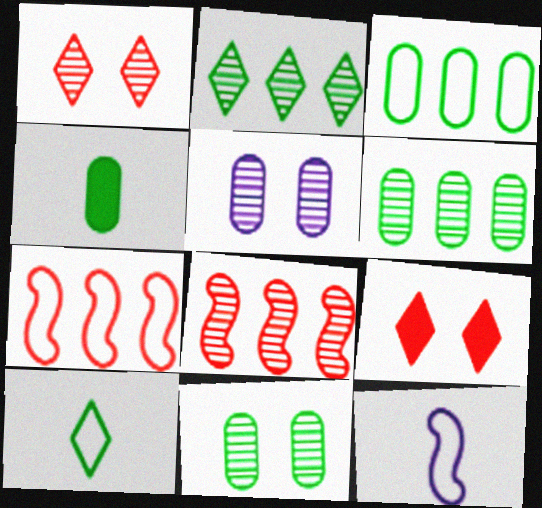[[3, 4, 11], 
[6, 9, 12]]